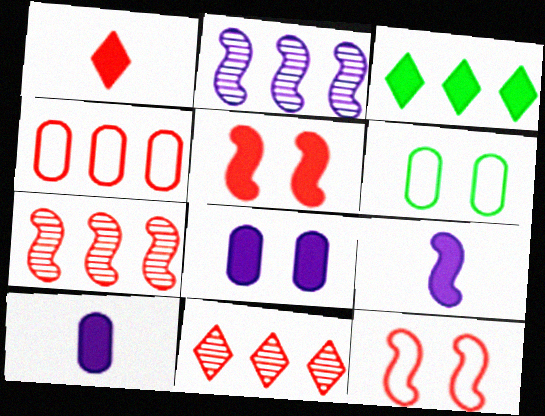[[1, 2, 6], 
[2, 3, 4], 
[3, 5, 10], 
[6, 9, 11]]